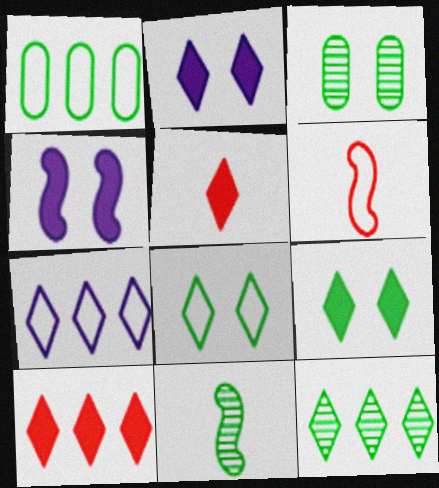[[1, 9, 11], 
[3, 11, 12], 
[7, 10, 12]]